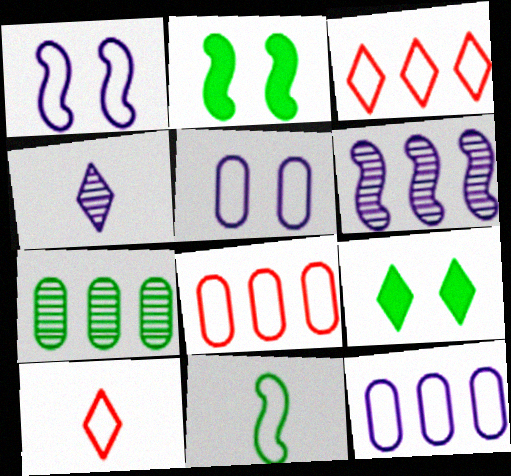[[2, 4, 8], 
[3, 4, 9], 
[3, 5, 11], 
[7, 9, 11]]